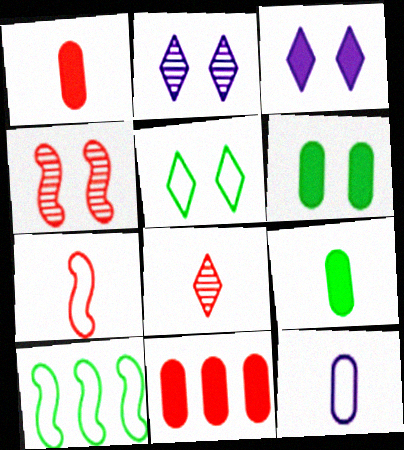[[1, 2, 10], 
[1, 7, 8]]